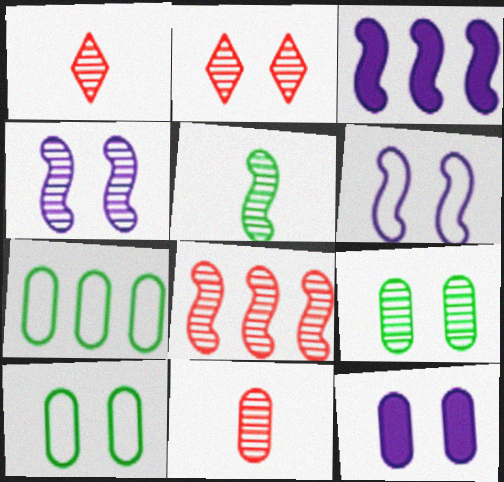[[1, 3, 10], 
[2, 4, 9], 
[2, 8, 11], 
[4, 5, 8], 
[7, 11, 12]]